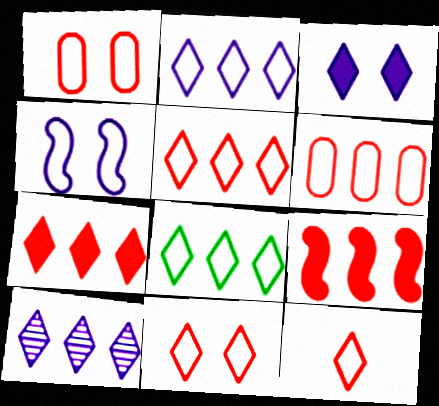[[2, 5, 8], 
[5, 11, 12], 
[7, 8, 10]]